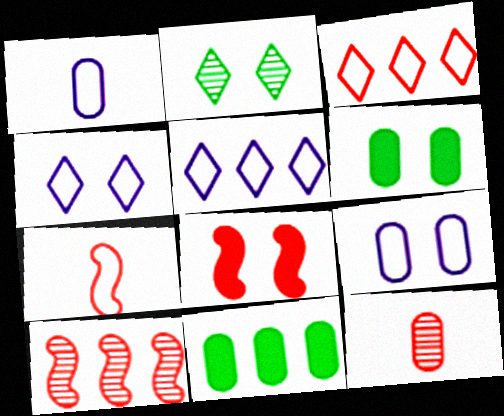[[2, 8, 9], 
[3, 8, 12], 
[5, 10, 11], 
[7, 8, 10], 
[9, 11, 12]]